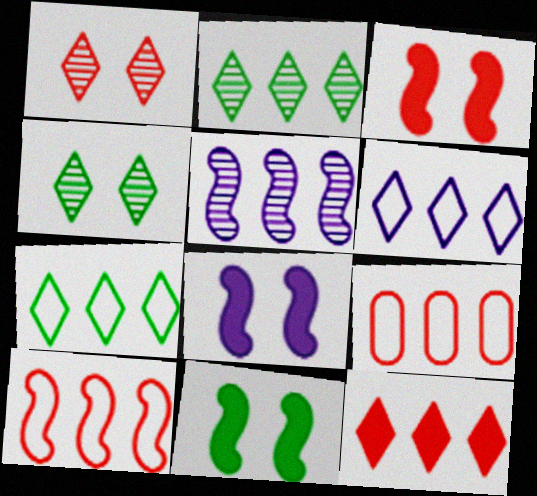[[2, 6, 12], 
[3, 8, 11]]